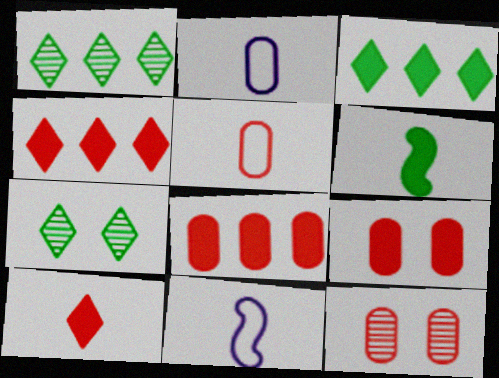[[1, 9, 11], 
[3, 11, 12], 
[5, 8, 12], 
[7, 8, 11]]